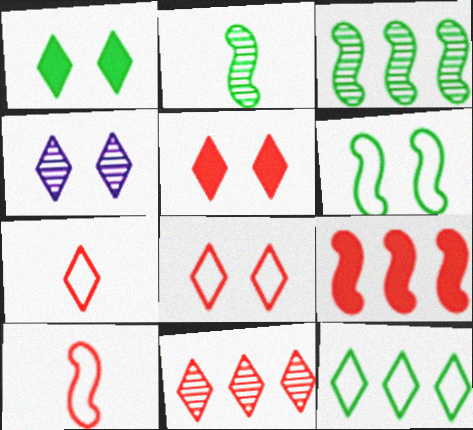[[1, 4, 8], 
[5, 7, 11]]